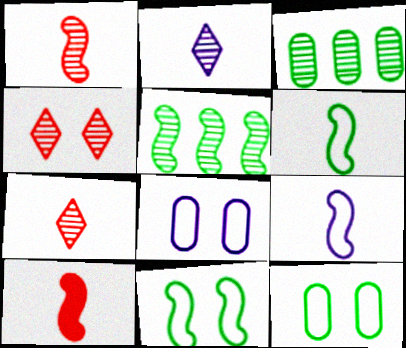[]